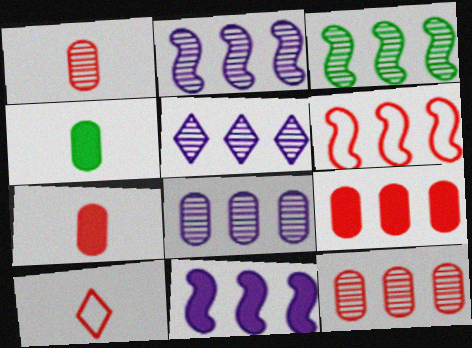[[2, 5, 8], 
[3, 5, 12], 
[3, 6, 11]]